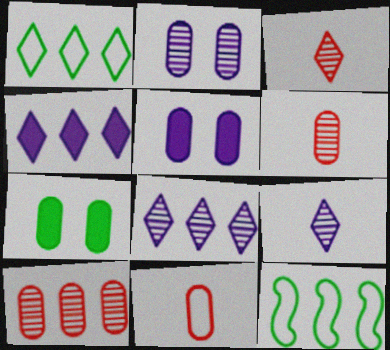[[3, 5, 12], 
[4, 10, 12]]